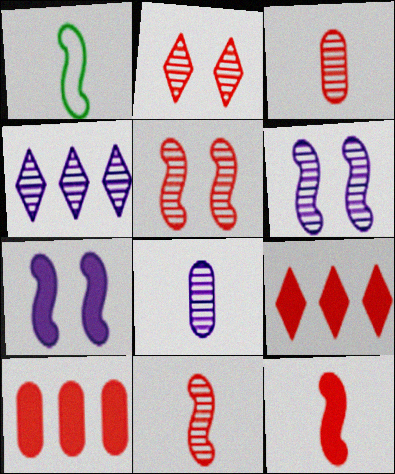[[4, 6, 8]]